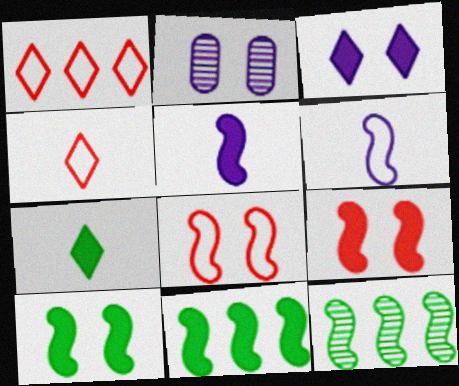[[2, 4, 11], 
[5, 8, 12], 
[5, 9, 11], 
[6, 9, 12]]